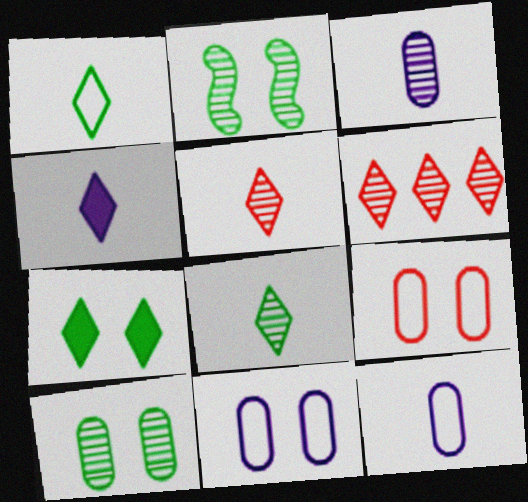[[1, 4, 5], 
[2, 3, 6]]